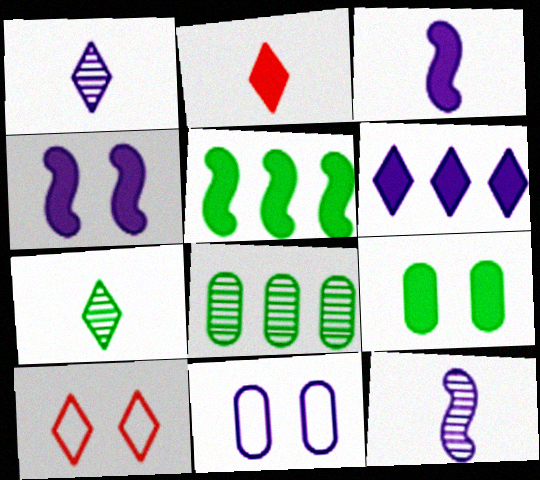[[3, 8, 10], 
[6, 7, 10], 
[6, 11, 12]]